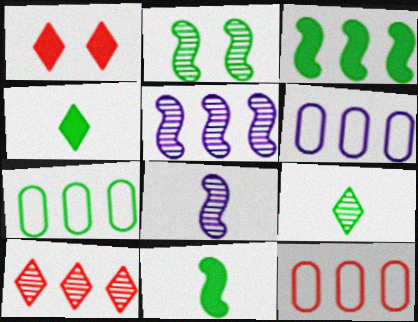[[1, 7, 8], 
[2, 4, 7], 
[3, 6, 10], 
[6, 7, 12]]